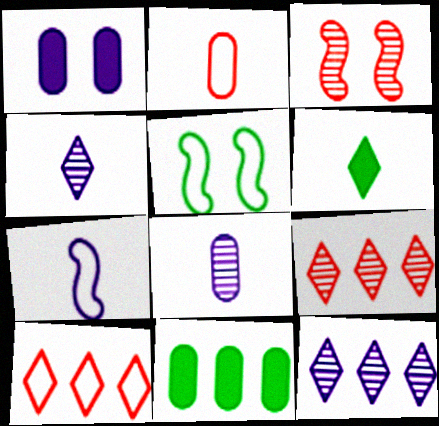[[1, 7, 12]]